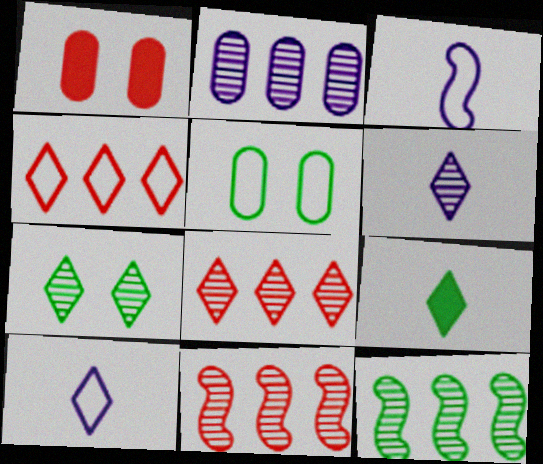[[1, 10, 12], 
[2, 8, 12], 
[3, 4, 5], 
[5, 9, 12], 
[6, 7, 8]]